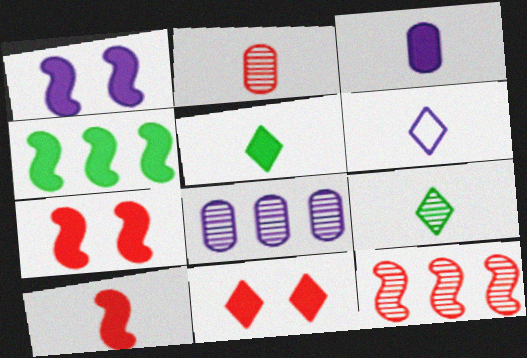[[1, 4, 10], 
[1, 6, 8], 
[3, 4, 11], 
[3, 5, 10]]